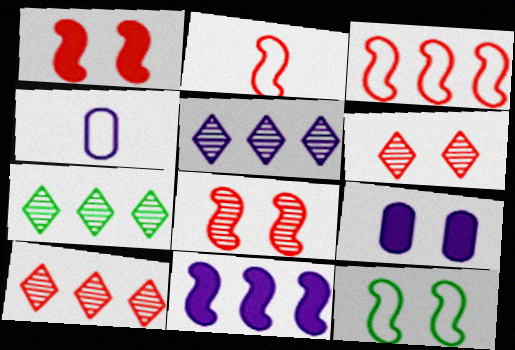[[1, 4, 7], 
[2, 7, 9], 
[5, 7, 10], 
[6, 9, 12]]